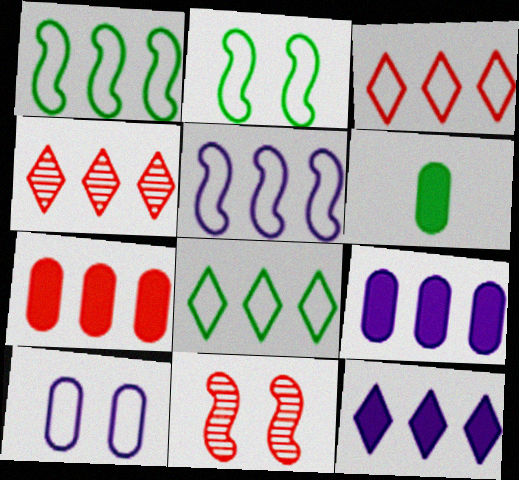[[1, 4, 9], 
[4, 8, 12]]